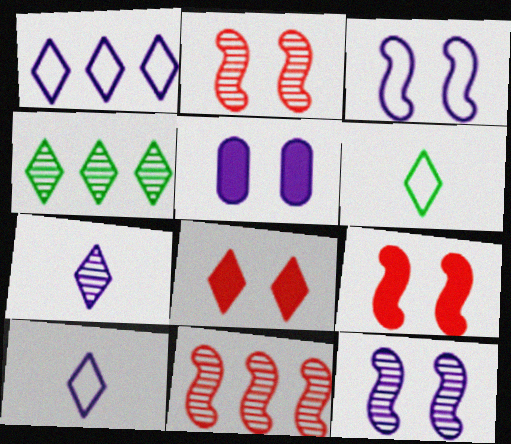[[4, 8, 10], 
[5, 6, 11]]